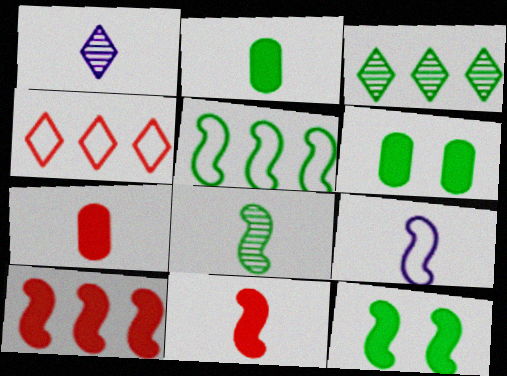[[5, 8, 12], 
[8, 9, 11]]